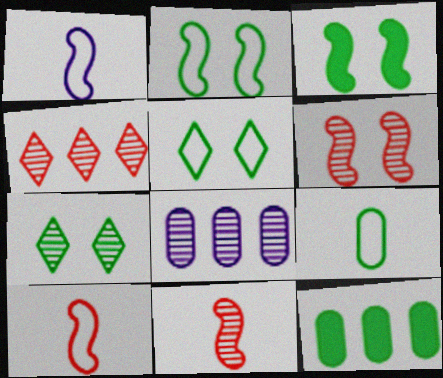[[7, 8, 11]]